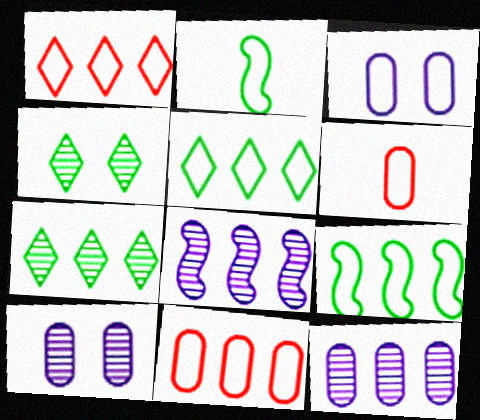[[1, 2, 3]]